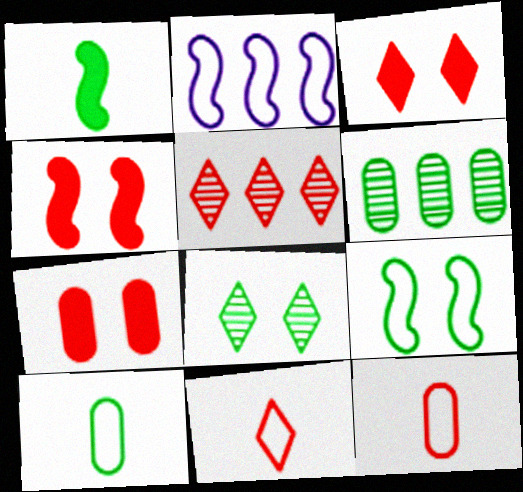[[3, 4, 7], 
[3, 5, 11], 
[4, 5, 12]]